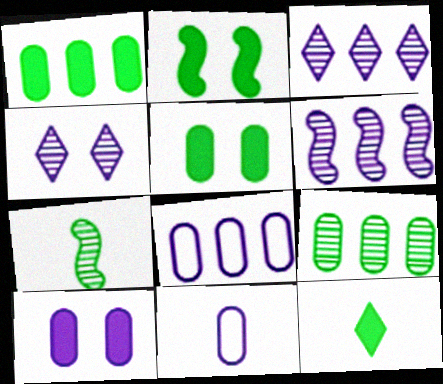[[1, 2, 12]]